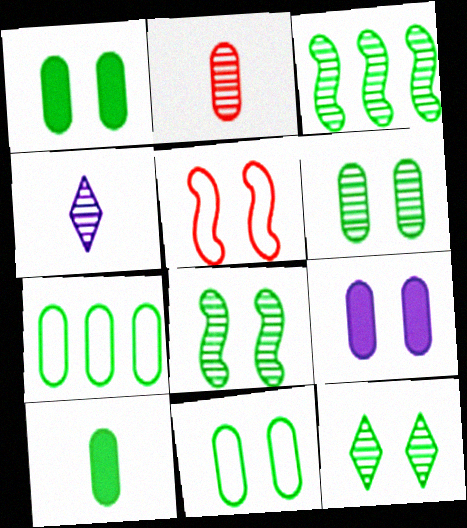[[1, 6, 11], 
[2, 7, 9], 
[5, 9, 12], 
[6, 7, 10], 
[6, 8, 12]]